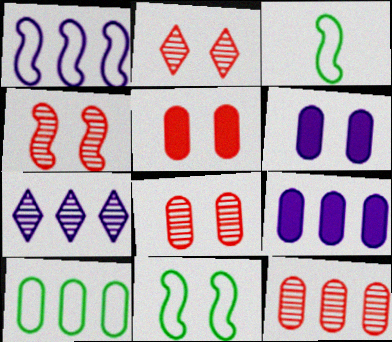[[1, 7, 9], 
[2, 3, 9], 
[2, 4, 8], 
[2, 6, 11], 
[3, 5, 7], 
[9, 10, 12]]